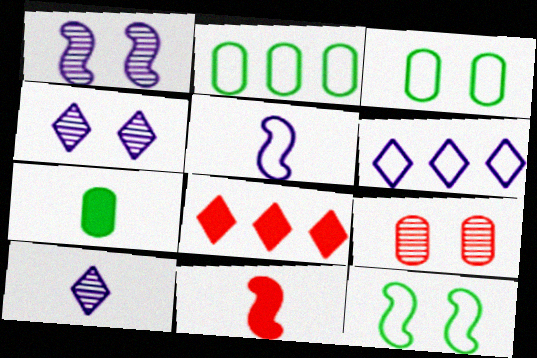[[2, 4, 11]]